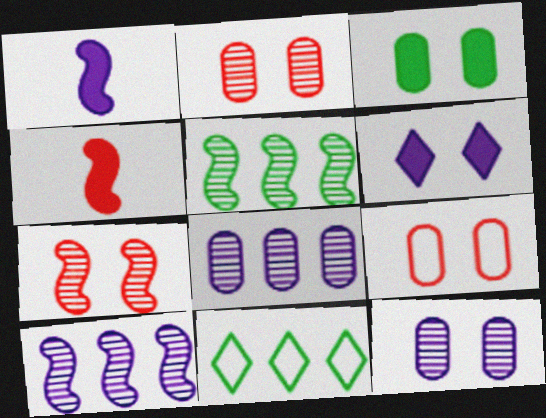[[1, 2, 11], 
[3, 9, 12], 
[4, 11, 12]]